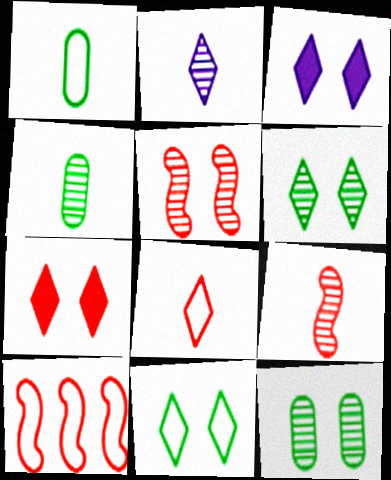[[2, 4, 9], 
[3, 4, 10]]